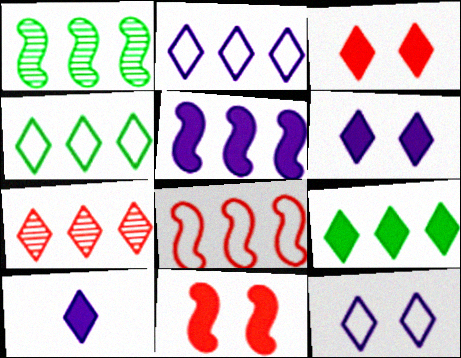[[1, 5, 8], 
[2, 7, 9], 
[3, 9, 10]]